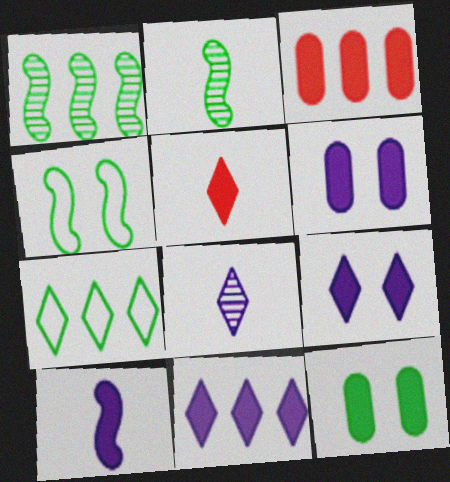[[2, 7, 12], 
[3, 4, 8], 
[6, 10, 11]]